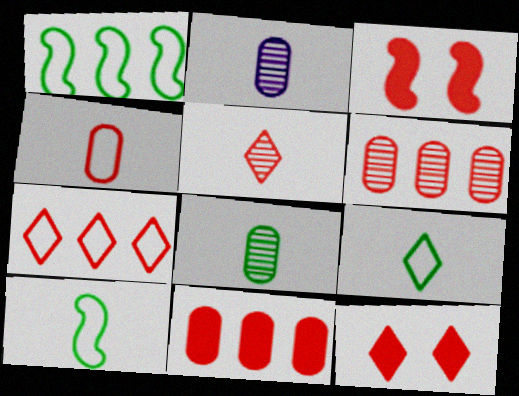[[1, 2, 12], 
[5, 7, 12]]